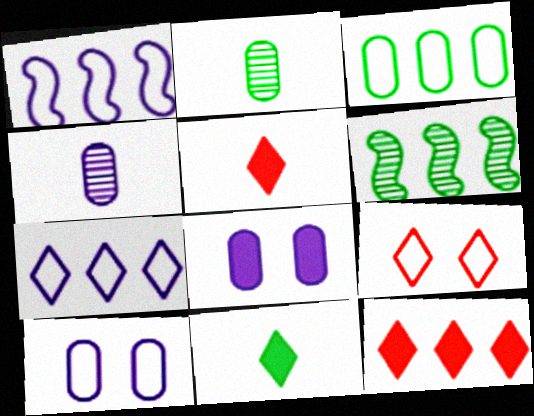[[5, 6, 10]]